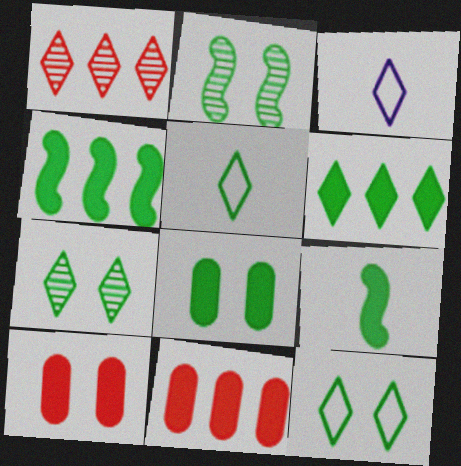[[2, 3, 11], 
[2, 8, 12], 
[5, 6, 7], 
[6, 8, 9]]